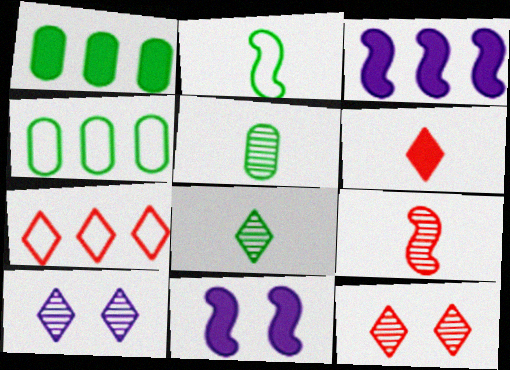[[1, 6, 11], 
[5, 7, 11], 
[6, 7, 12]]